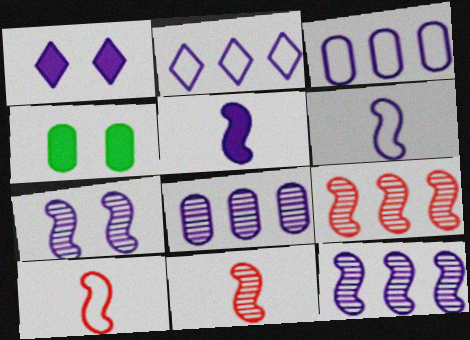[[1, 6, 8], 
[2, 4, 11]]